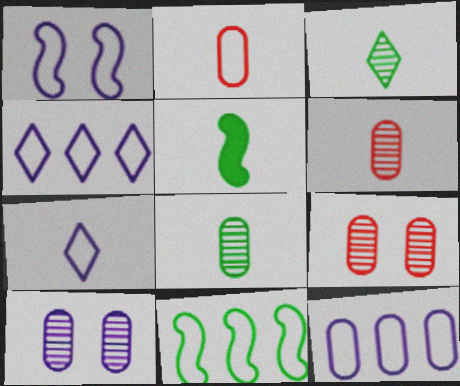[[1, 7, 12], 
[4, 5, 9], 
[5, 6, 7]]